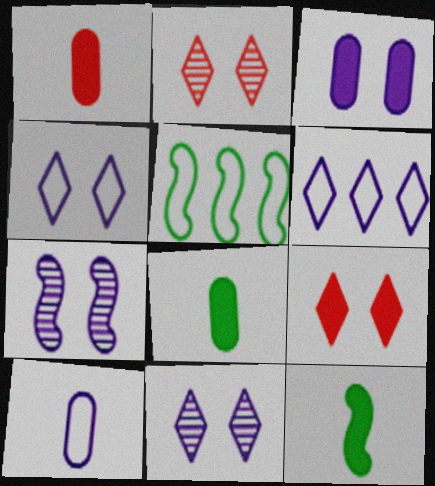[[1, 5, 11], 
[3, 4, 7]]